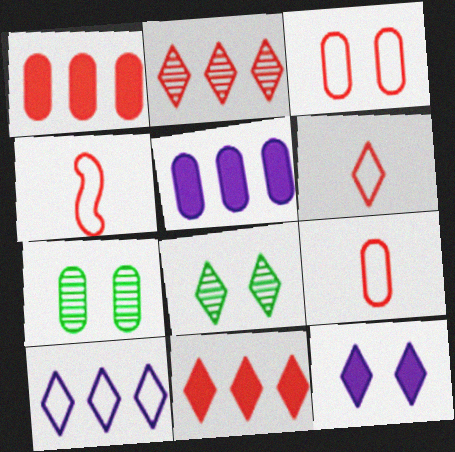[[4, 5, 8], 
[4, 6, 9], 
[5, 7, 9]]